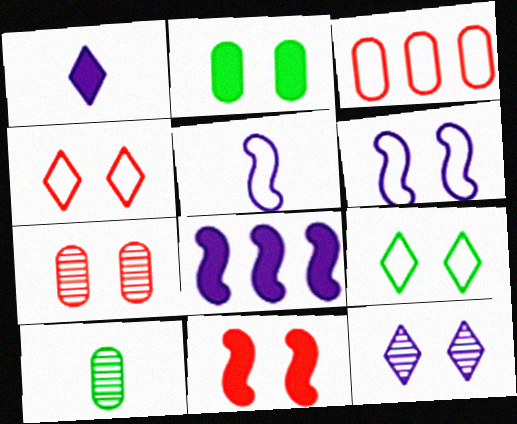[[3, 5, 9], 
[4, 7, 11], 
[4, 8, 10]]